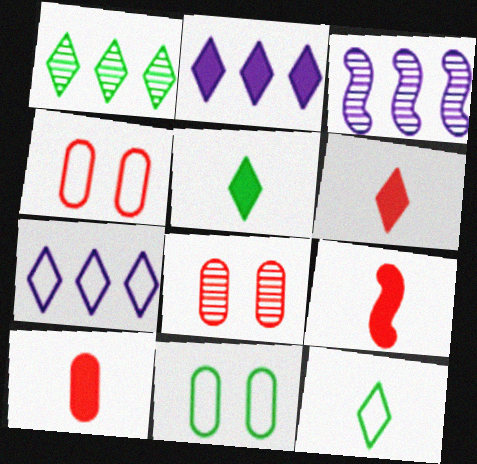[[3, 4, 5], 
[3, 6, 11], 
[6, 9, 10]]